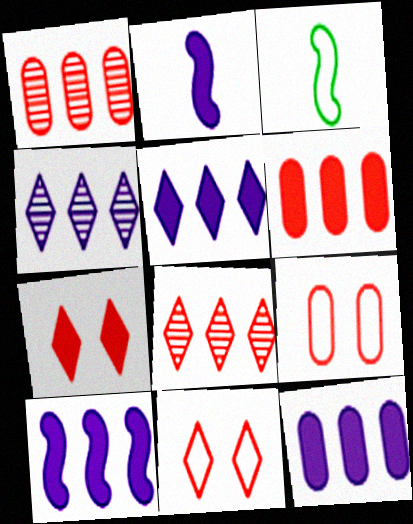[[5, 10, 12]]